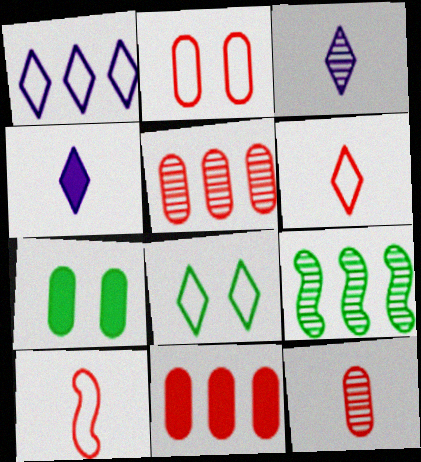[[1, 6, 8], 
[1, 9, 11], 
[2, 4, 9], 
[2, 11, 12]]